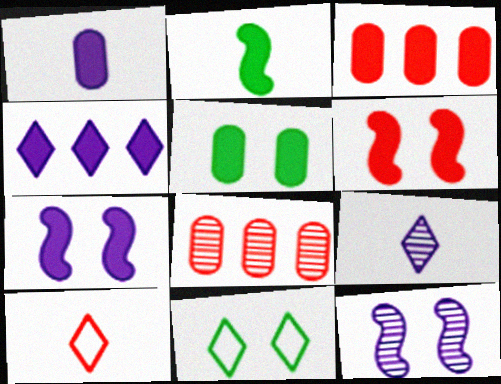[[1, 3, 5], 
[1, 4, 7], 
[6, 8, 10]]